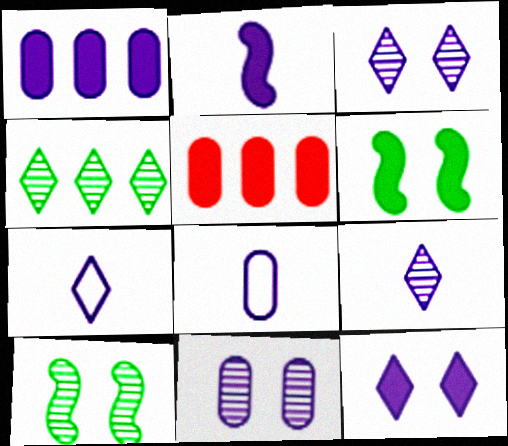[[1, 2, 12], 
[1, 8, 11], 
[2, 8, 9], 
[5, 7, 10]]